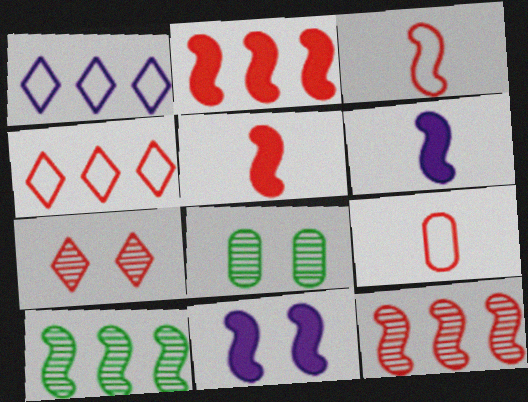[[1, 5, 8], 
[2, 7, 9], 
[3, 10, 11], 
[4, 6, 8]]